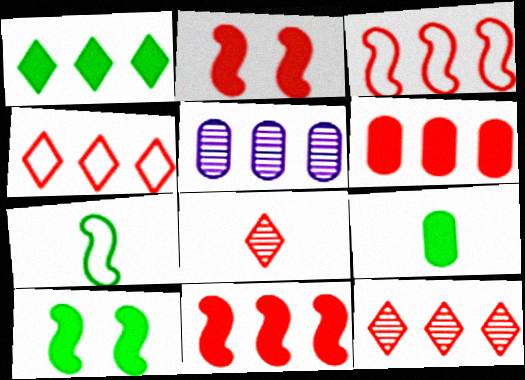[[1, 3, 5], 
[1, 9, 10], 
[3, 6, 12]]